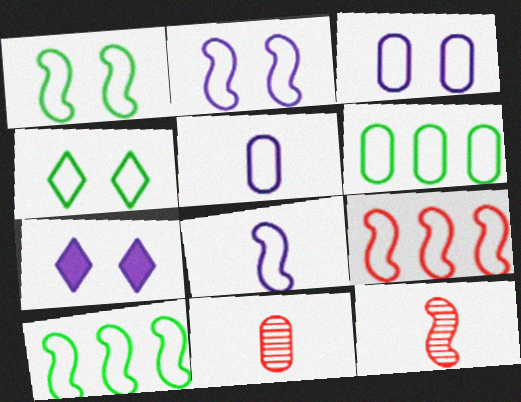[[1, 8, 9], 
[4, 5, 9], 
[6, 7, 12], 
[7, 10, 11]]